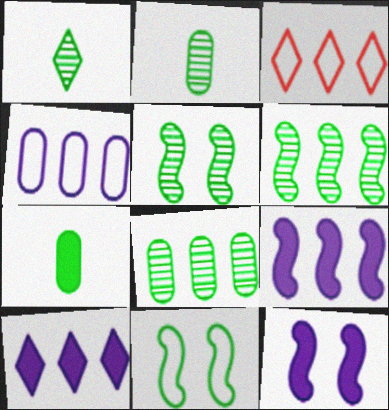[[1, 5, 8], 
[2, 3, 12], 
[3, 8, 9]]